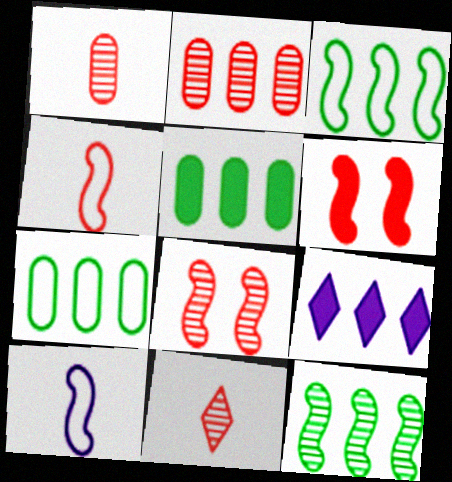[[2, 3, 9], 
[2, 8, 11], 
[6, 10, 12]]